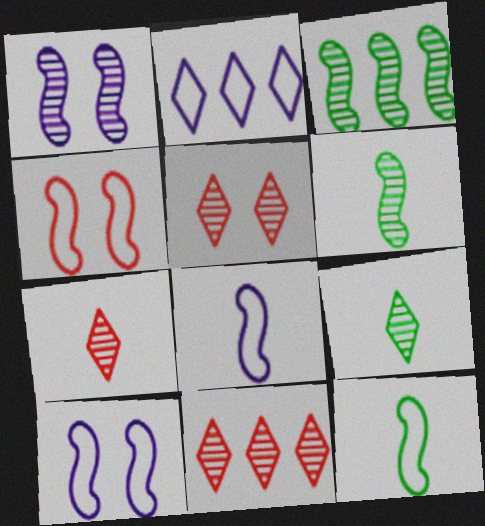[[5, 7, 11]]